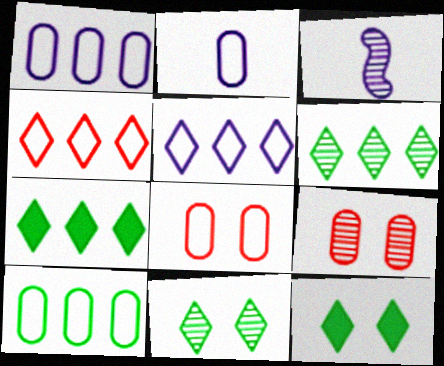[[2, 8, 10], 
[3, 6, 9], 
[3, 7, 8]]